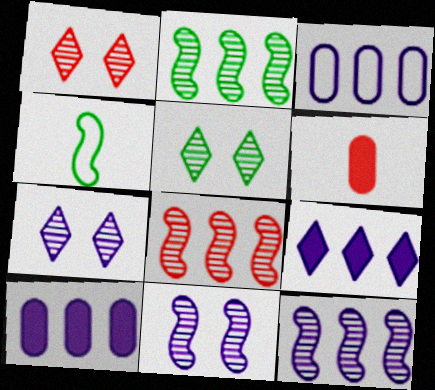[[1, 4, 10], 
[1, 5, 7], 
[2, 8, 12], 
[3, 9, 12]]